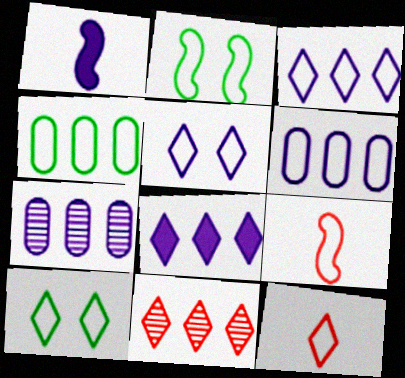[[1, 5, 7], 
[2, 6, 12], 
[3, 10, 12], 
[4, 5, 9], 
[6, 9, 10]]